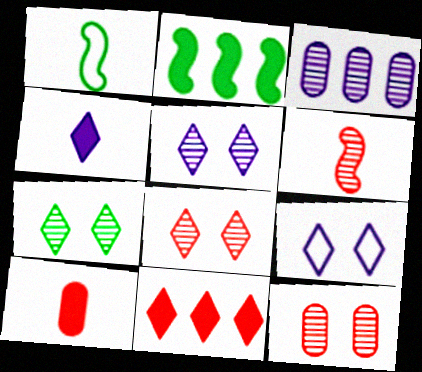[[3, 6, 7], 
[5, 7, 8]]